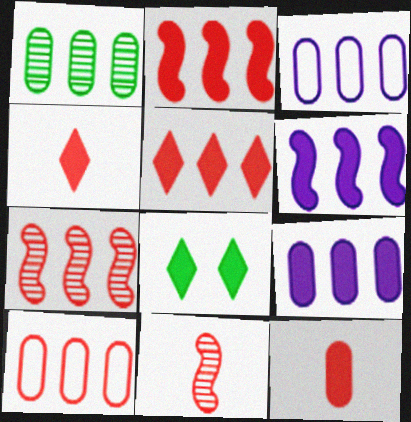[[1, 9, 10], 
[3, 8, 11], 
[5, 7, 10], 
[6, 8, 12]]